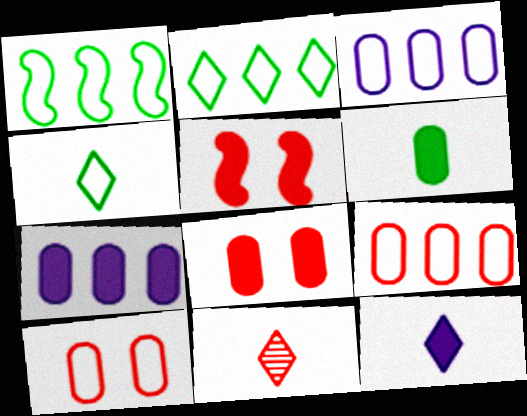[[4, 11, 12], 
[5, 9, 11], 
[6, 7, 8]]